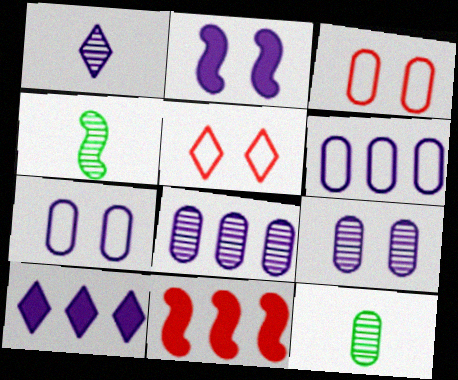[[1, 2, 6], 
[3, 4, 10]]